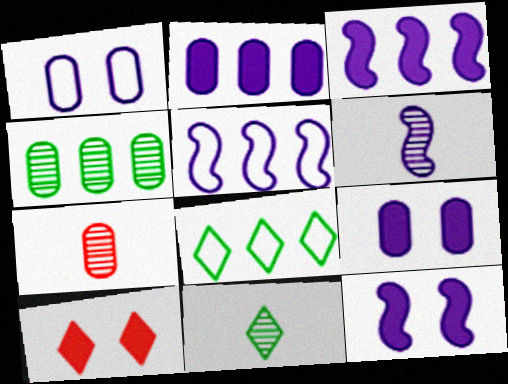[[5, 6, 12], 
[6, 7, 11], 
[7, 8, 12]]